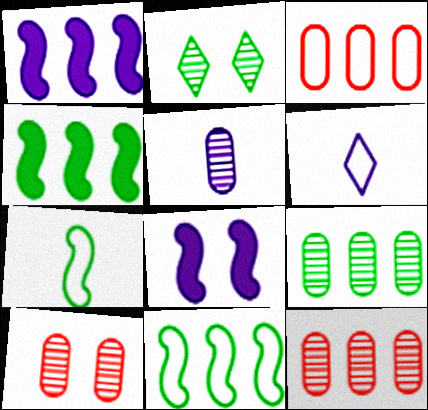[[4, 6, 10], 
[5, 9, 10]]